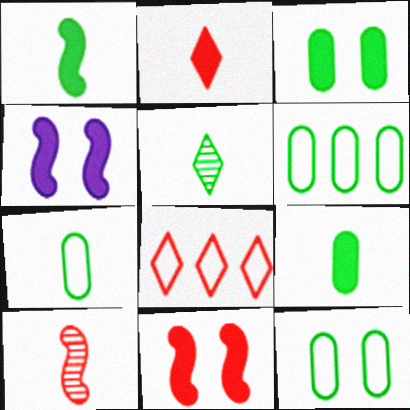[[1, 5, 7], 
[6, 7, 12]]